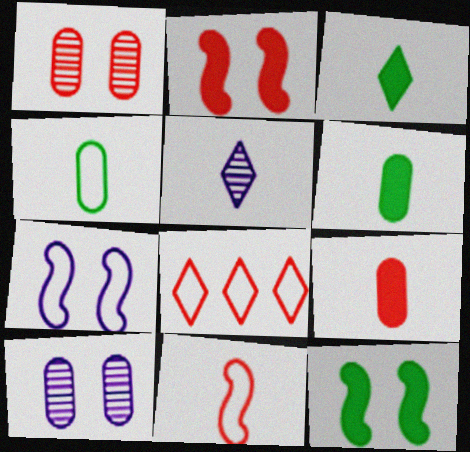[[4, 7, 8], 
[5, 6, 11]]